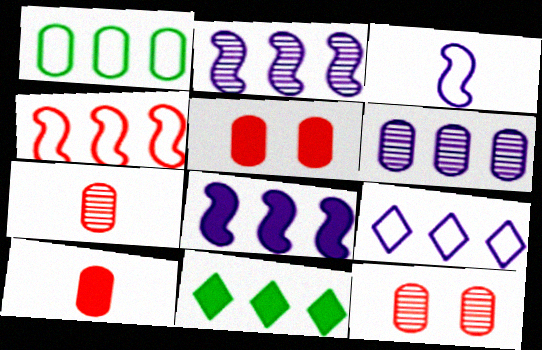[[1, 4, 9], 
[3, 11, 12], 
[4, 6, 11], 
[6, 8, 9]]